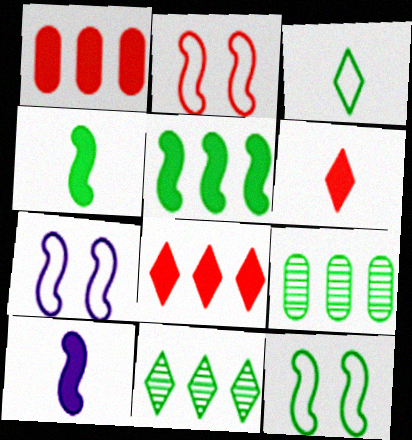[[2, 7, 12], 
[6, 7, 9]]